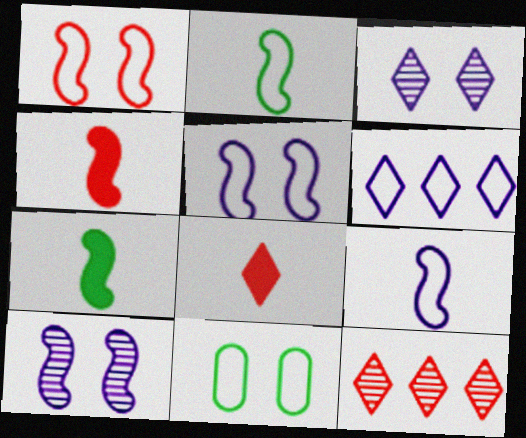[]